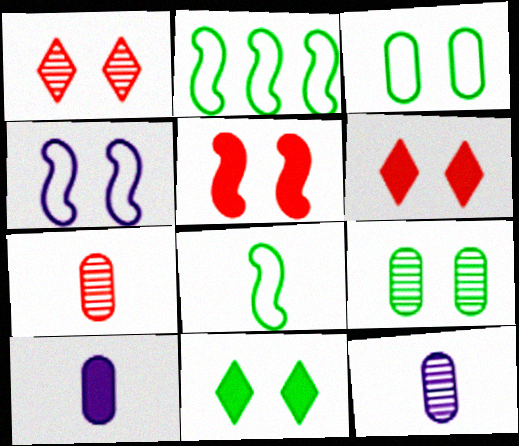[[1, 2, 10], 
[2, 6, 12], 
[4, 6, 9]]